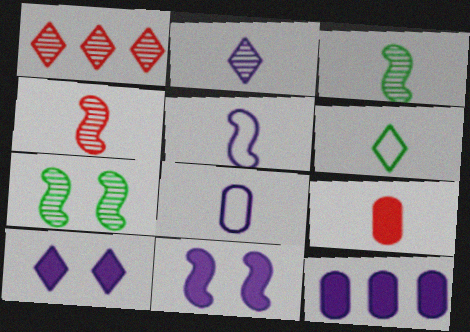[[1, 6, 10]]